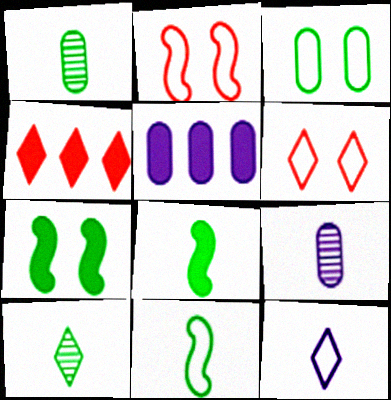[[2, 5, 10]]